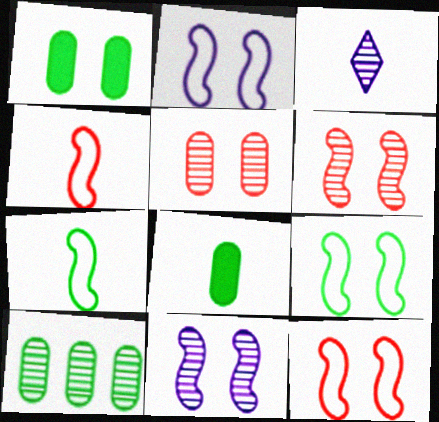[[2, 9, 12], 
[3, 4, 8], 
[3, 6, 10]]